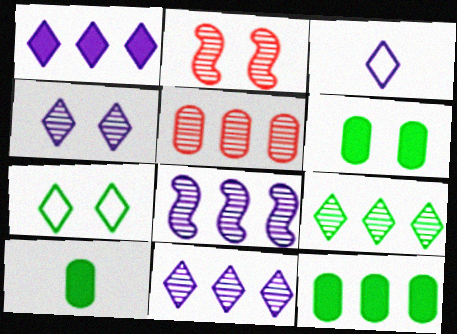[[1, 3, 4], 
[2, 3, 12], 
[5, 8, 9], 
[6, 10, 12]]